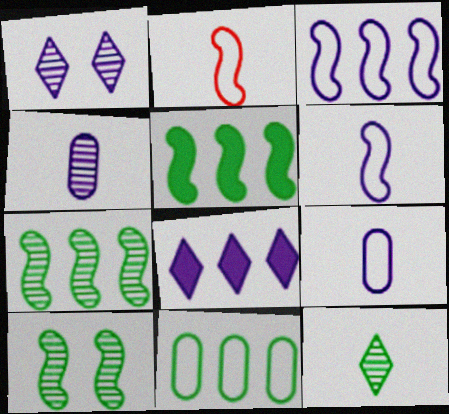[]